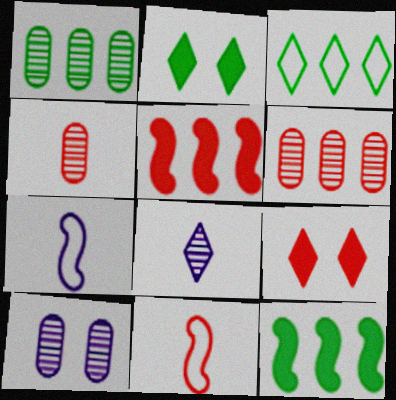[[1, 3, 12], 
[1, 4, 10], 
[1, 7, 9], 
[2, 6, 7], 
[3, 8, 9], 
[6, 9, 11]]